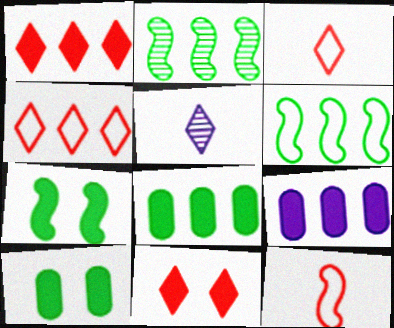[[2, 4, 9]]